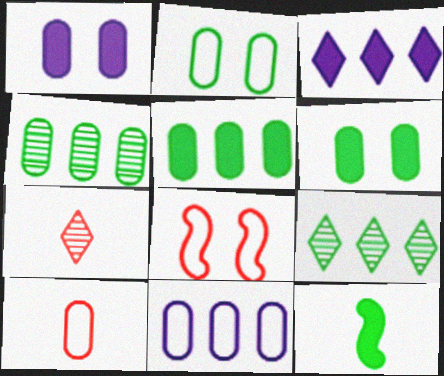[[1, 4, 10], 
[2, 9, 12], 
[2, 10, 11]]